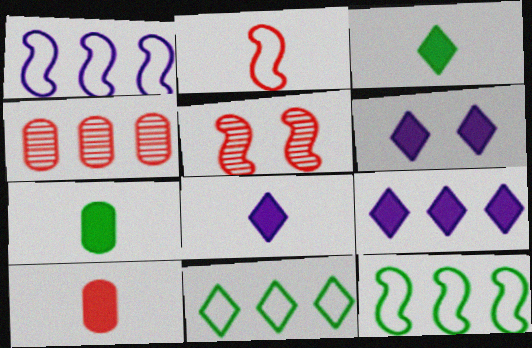[[4, 9, 12], 
[6, 8, 9]]